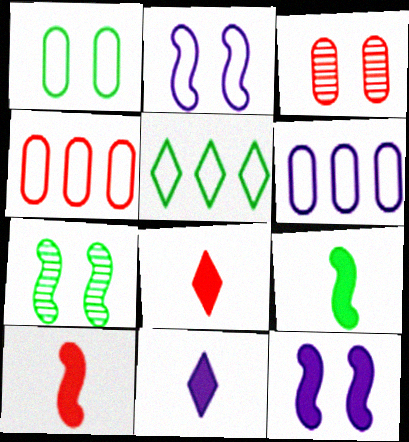[[4, 7, 11], 
[6, 7, 8]]